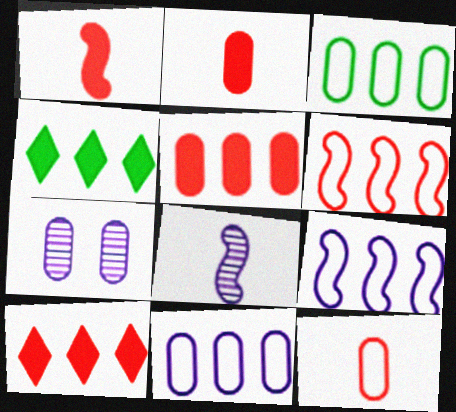[[2, 3, 7]]